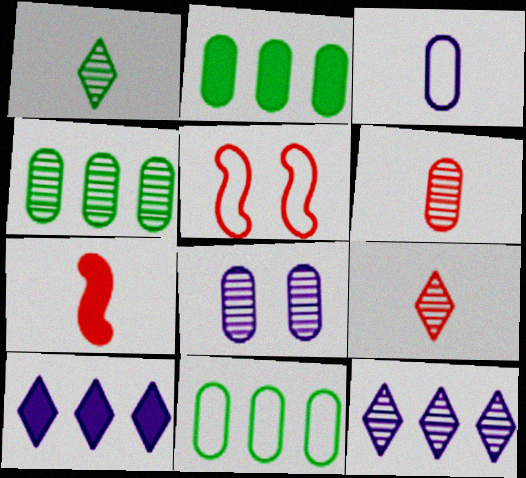[[1, 3, 7], 
[2, 4, 11], 
[4, 6, 8]]